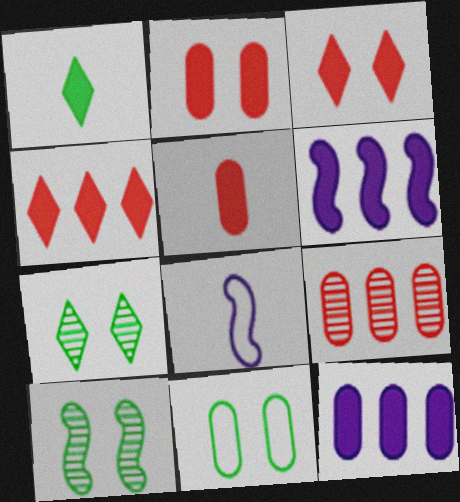[[1, 2, 6]]